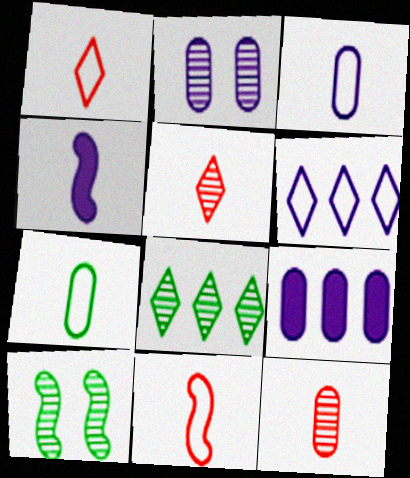[[1, 9, 10], 
[2, 3, 9], 
[2, 4, 6], 
[4, 5, 7]]